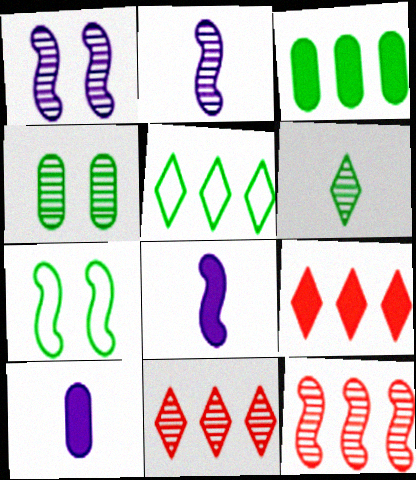[[2, 4, 11], 
[3, 6, 7], 
[7, 8, 12], 
[7, 10, 11]]